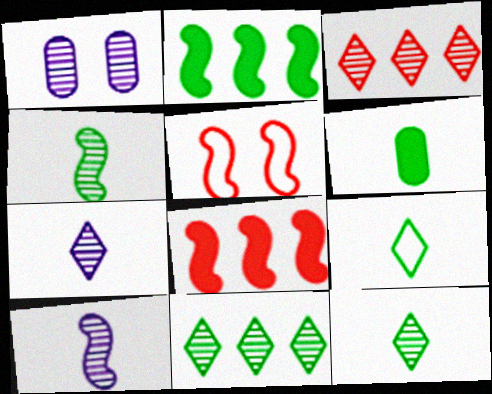[[1, 3, 4], 
[1, 8, 9], 
[2, 5, 10], 
[4, 6, 9]]